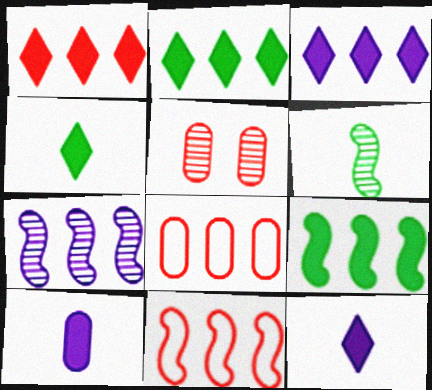[[1, 2, 3], 
[2, 7, 8], 
[7, 9, 11]]